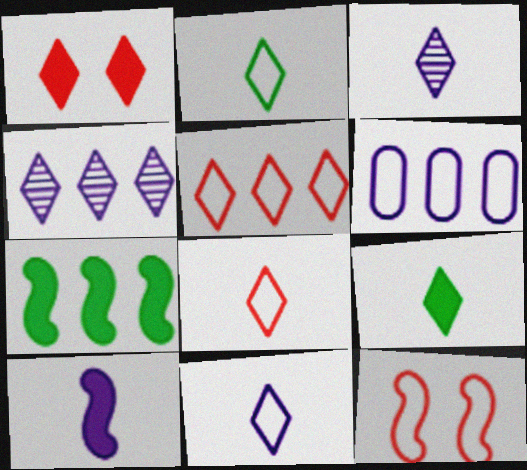[[1, 2, 4], 
[2, 6, 12], 
[2, 8, 11], 
[3, 8, 9]]